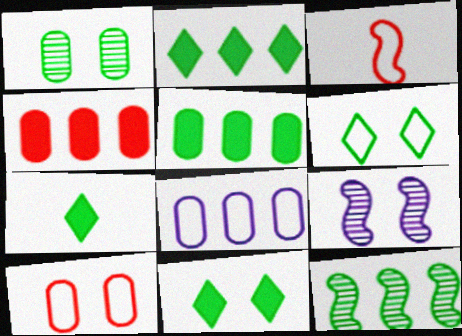[[2, 7, 11], 
[3, 6, 8], 
[9, 10, 11]]